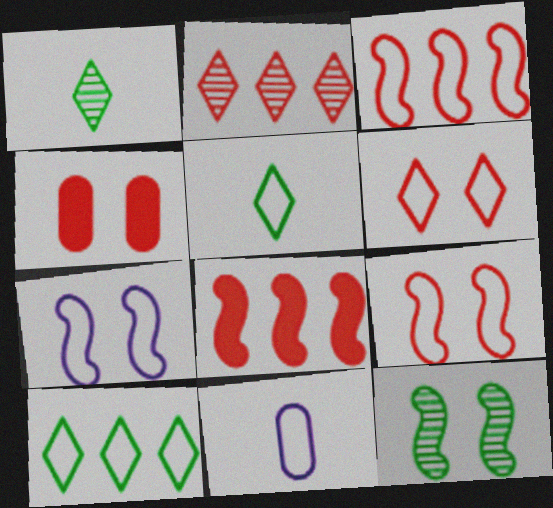[[9, 10, 11]]